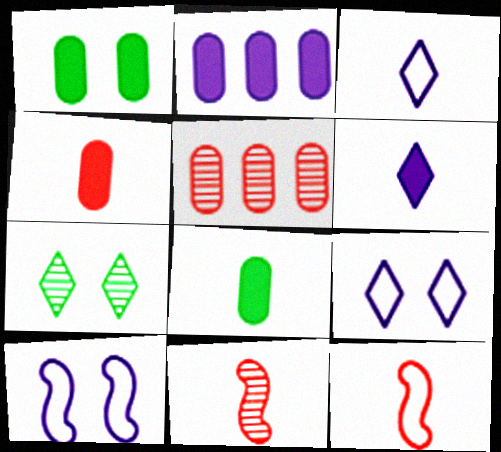[[1, 2, 4], 
[2, 7, 12], 
[3, 8, 11]]